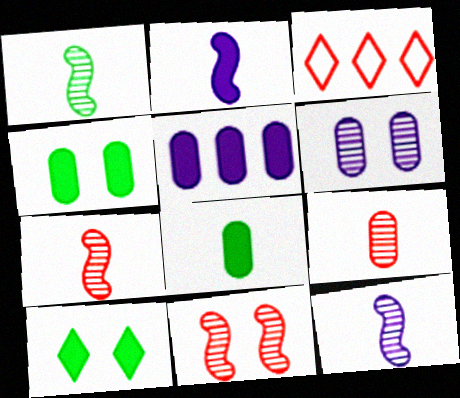[[1, 7, 12], 
[3, 4, 12]]